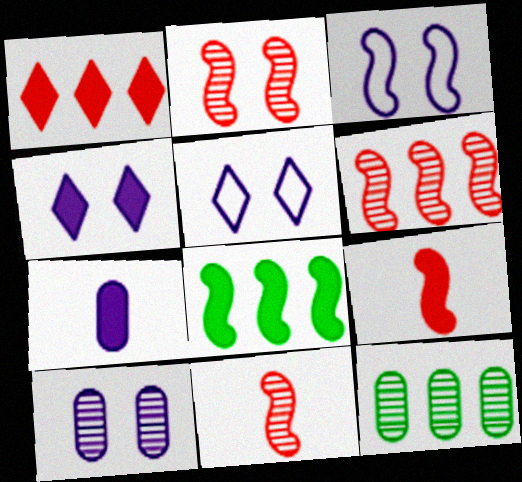[[2, 6, 11], 
[3, 4, 10], 
[3, 8, 11], 
[5, 9, 12]]